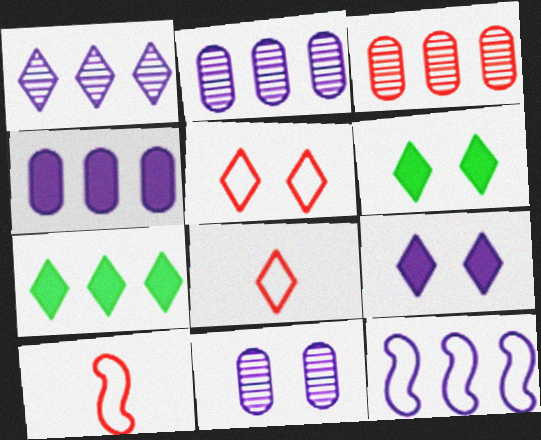[[1, 4, 12], 
[1, 6, 8], 
[2, 6, 10], 
[3, 7, 12], 
[7, 10, 11]]